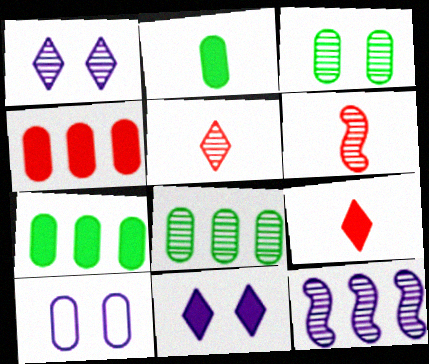[[1, 6, 8], 
[3, 5, 12]]